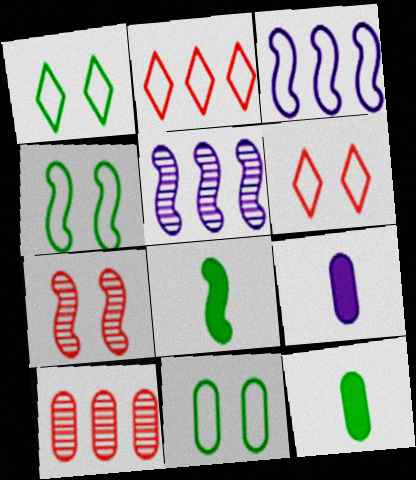[[1, 4, 11], 
[3, 7, 8], 
[5, 6, 12], 
[9, 10, 11]]